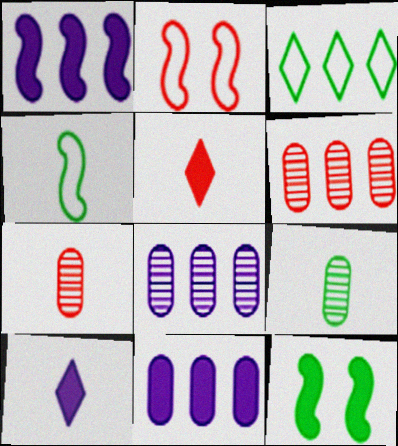[[1, 3, 6], 
[2, 5, 6], 
[3, 9, 12], 
[4, 7, 10], 
[5, 11, 12]]